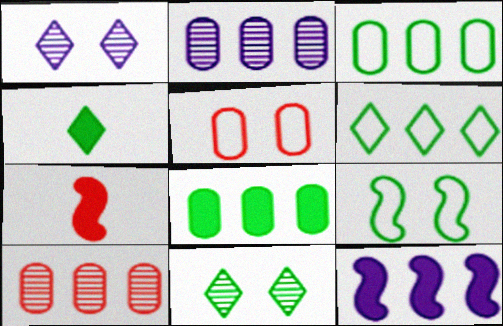[[1, 3, 7], 
[4, 6, 11], 
[6, 10, 12]]